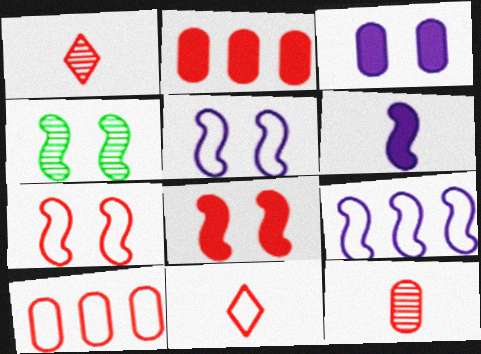[[1, 2, 7], 
[1, 8, 10], 
[4, 5, 8], 
[7, 10, 11]]